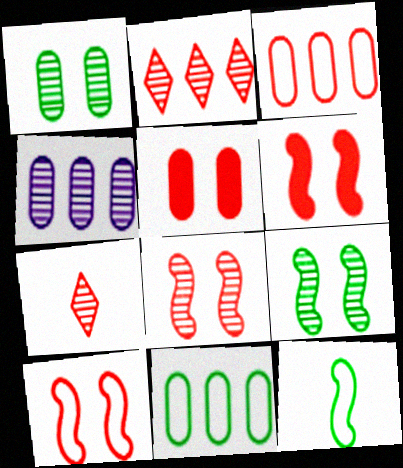[[3, 6, 7], 
[4, 7, 9], 
[6, 8, 10]]